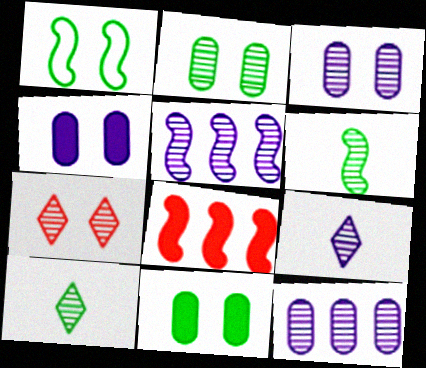[[1, 4, 7], 
[3, 5, 9], 
[6, 7, 12]]